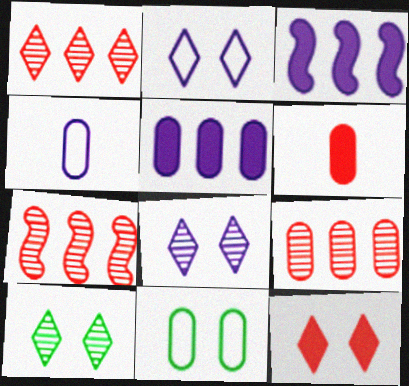[[1, 7, 9], 
[2, 10, 12], 
[3, 4, 8]]